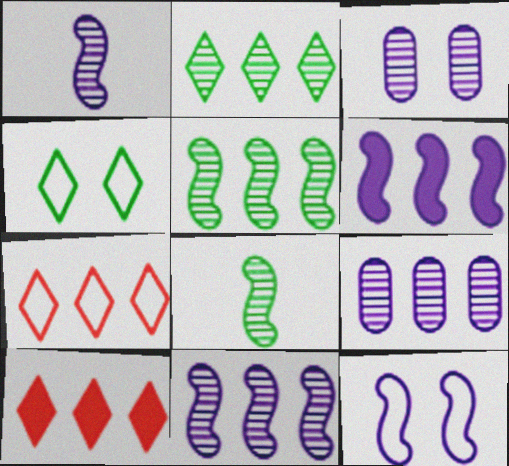[[1, 6, 12]]